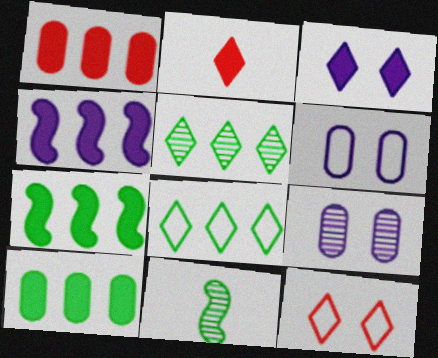[]